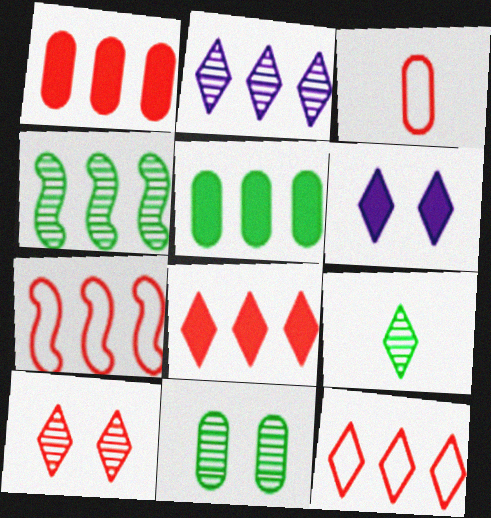[[2, 5, 7], 
[2, 9, 10], 
[3, 4, 6], 
[4, 9, 11], 
[6, 9, 12]]